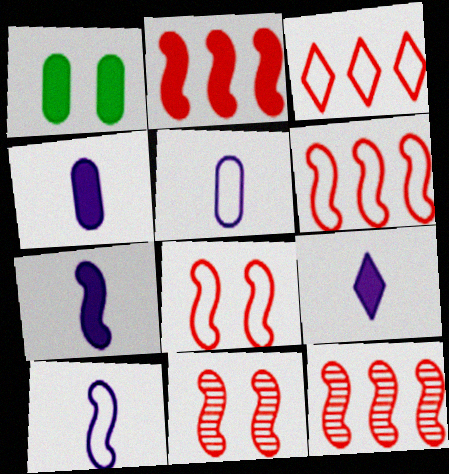[[1, 2, 9], 
[2, 6, 12], 
[4, 7, 9]]